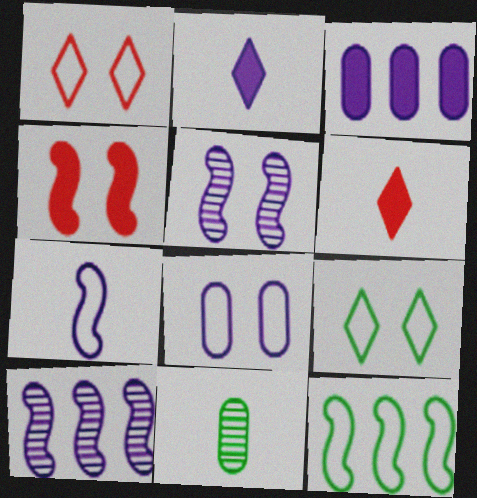[[2, 8, 10], 
[6, 7, 11]]